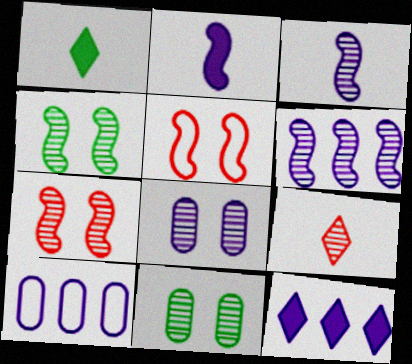[[1, 7, 10], 
[6, 9, 11], 
[6, 10, 12]]